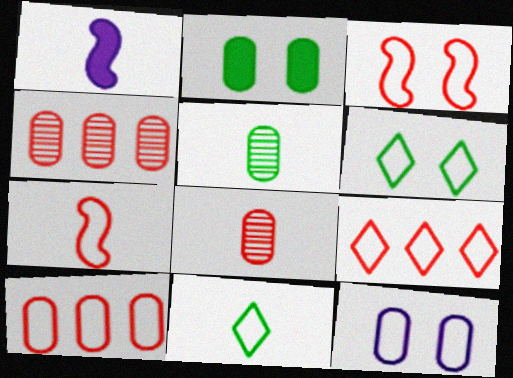[[1, 4, 6], 
[1, 8, 11], 
[3, 6, 12]]